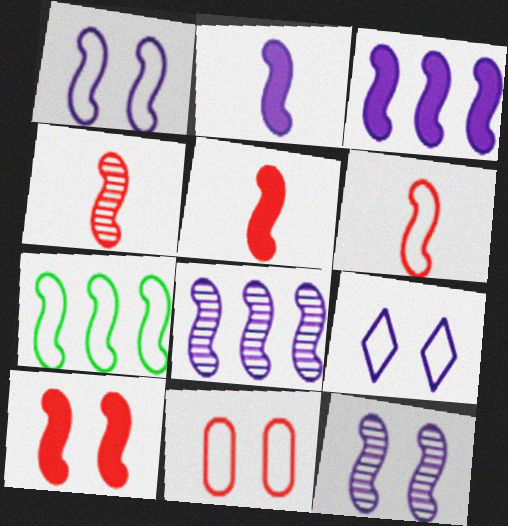[[1, 2, 8], 
[1, 6, 7], 
[4, 5, 6], 
[5, 7, 12]]